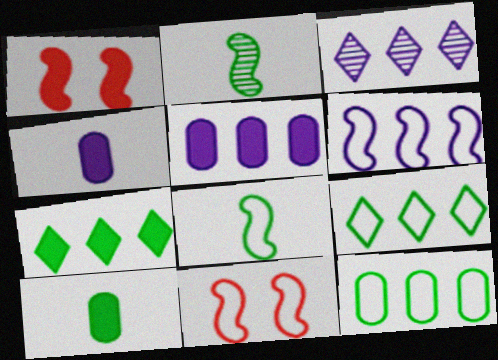[[1, 2, 6], 
[1, 4, 7], 
[3, 5, 6], 
[3, 10, 11], 
[6, 8, 11]]